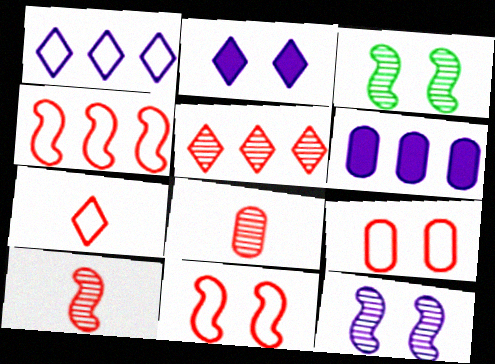[[2, 3, 9], 
[3, 6, 7], 
[4, 7, 9]]